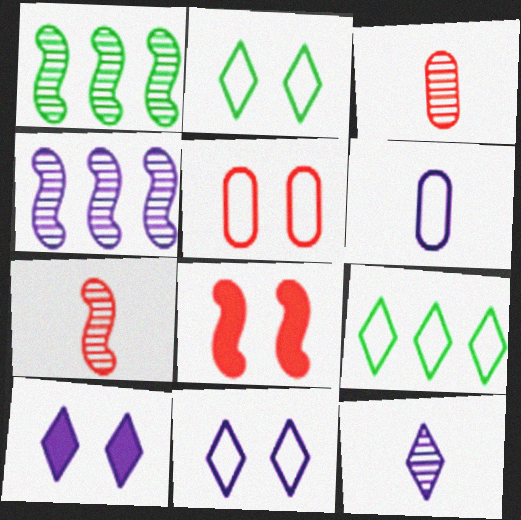[[4, 6, 10]]